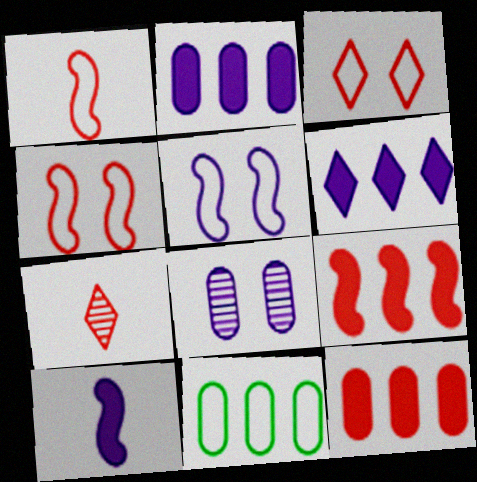[[4, 7, 12]]